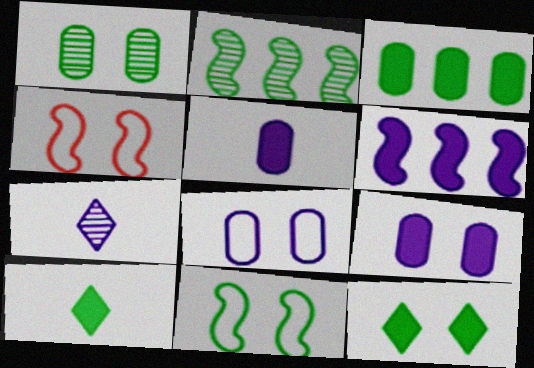[[1, 11, 12], 
[3, 4, 7], 
[6, 7, 8]]